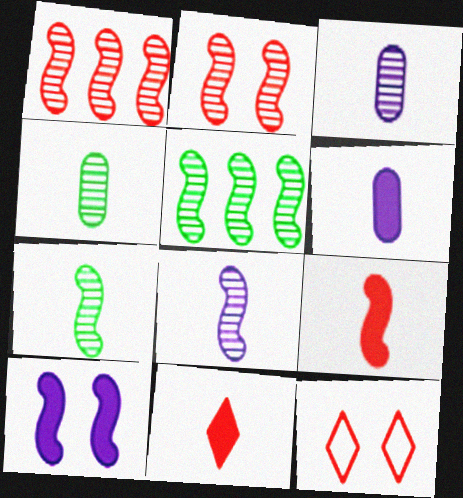[[2, 5, 8], 
[5, 6, 12]]